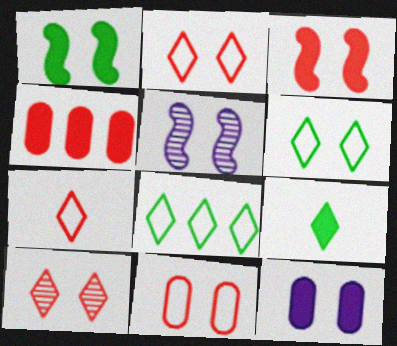[[3, 10, 11]]